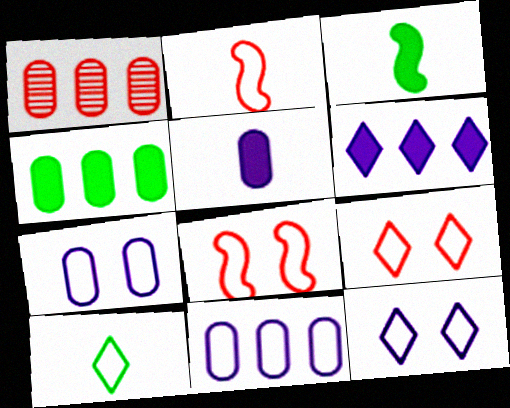[[1, 3, 12], 
[1, 4, 11], 
[8, 10, 11]]